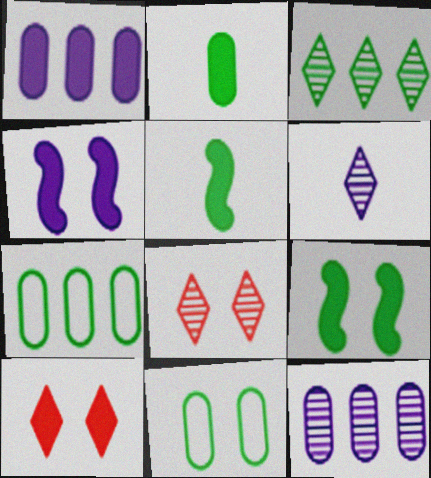[[1, 5, 10], 
[3, 5, 11], 
[3, 6, 8], 
[4, 8, 11]]